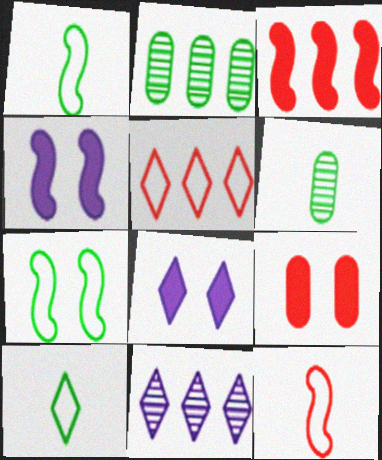[[1, 9, 11], 
[2, 8, 12], 
[4, 5, 6]]